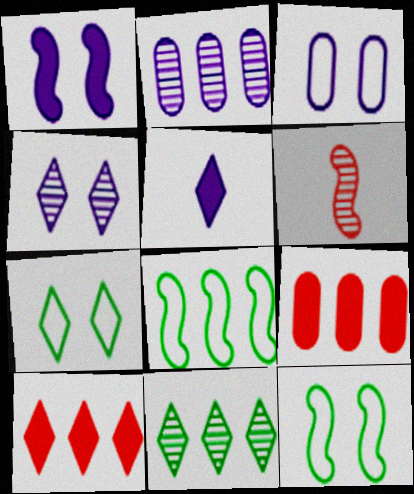[[1, 3, 4], 
[1, 6, 8], 
[2, 8, 10]]